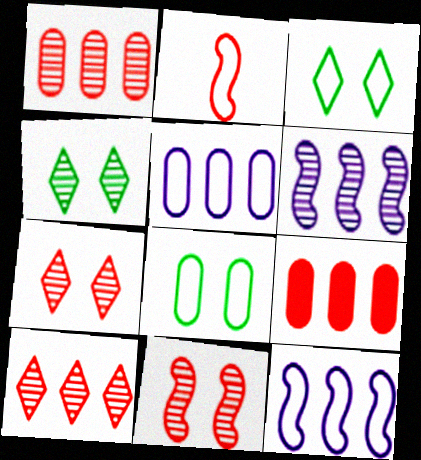[[2, 3, 5], 
[2, 7, 9]]